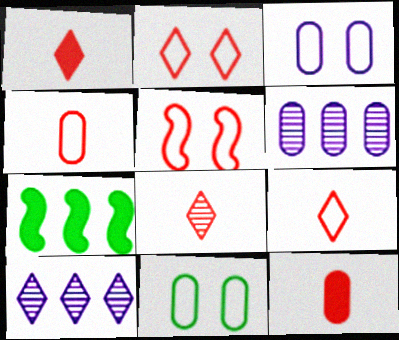[[1, 8, 9], 
[3, 7, 8], 
[6, 11, 12]]